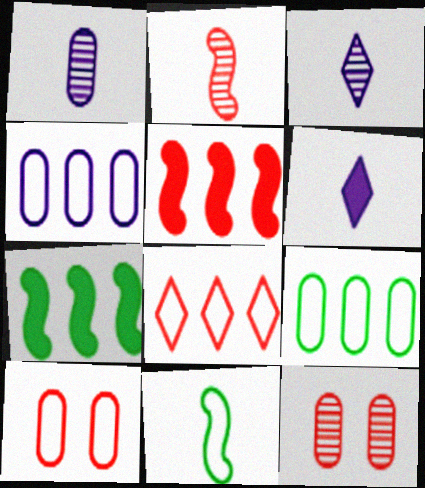[[3, 7, 10]]